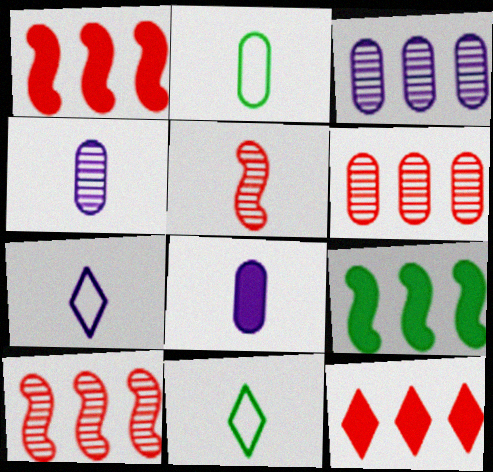[[5, 8, 11]]